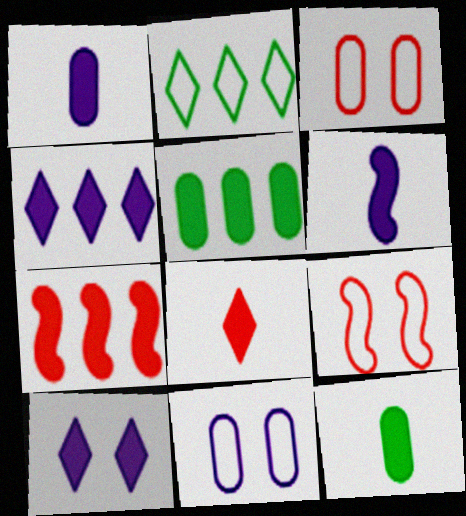[[4, 5, 7], 
[6, 8, 12], 
[7, 10, 12]]